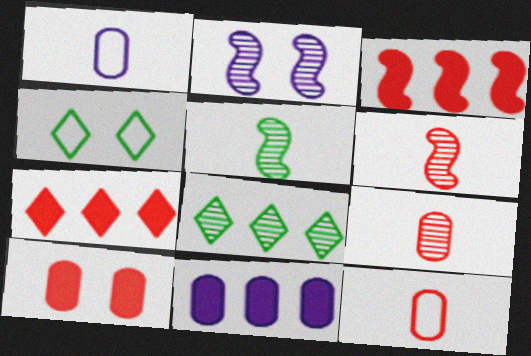[[2, 4, 10], 
[2, 8, 9], 
[4, 6, 11]]